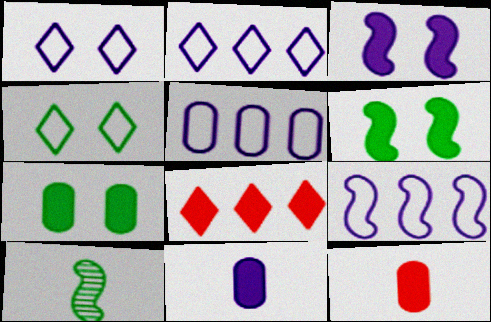[[2, 5, 9], 
[6, 8, 11]]